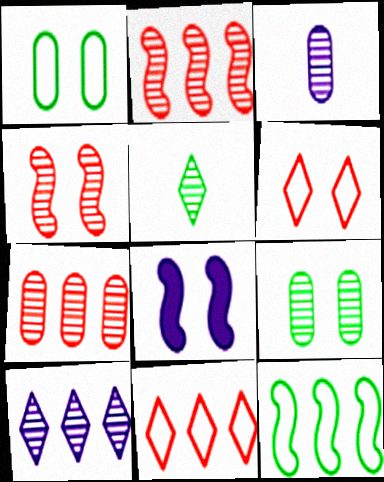[[3, 7, 9], 
[6, 8, 9]]